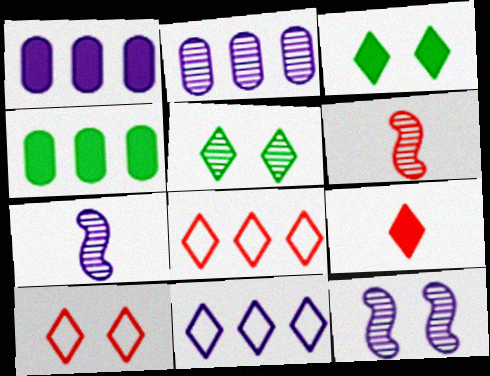[[2, 5, 6], 
[4, 7, 10], 
[5, 9, 11]]